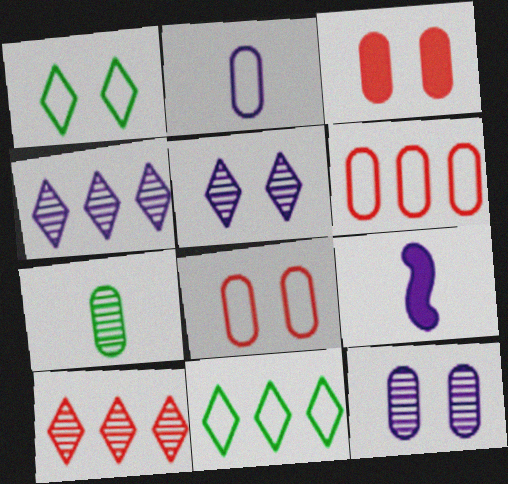[]